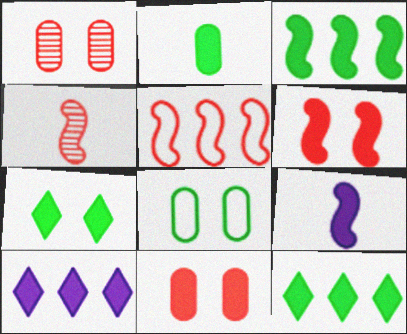[[2, 3, 7], 
[2, 6, 10], 
[3, 6, 9], 
[4, 5, 6], 
[4, 8, 10], 
[9, 11, 12]]